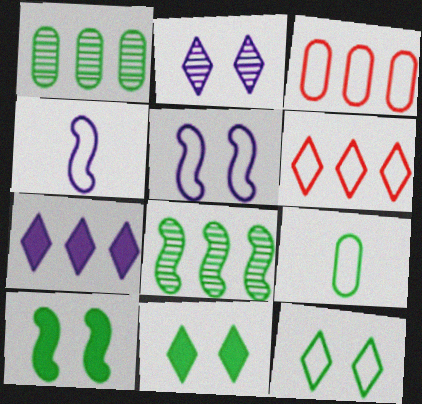[[3, 4, 12], 
[3, 7, 8], 
[5, 6, 9], 
[8, 9, 11]]